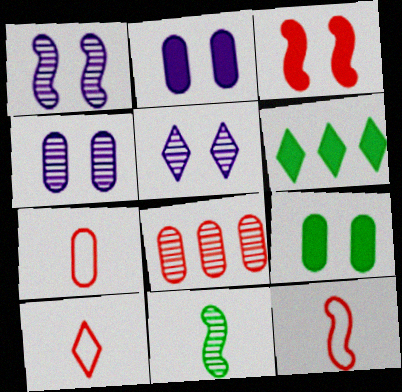[[1, 4, 5], 
[1, 6, 7], 
[3, 8, 10], 
[4, 6, 12], 
[5, 6, 10], 
[5, 8, 11], 
[7, 10, 12]]